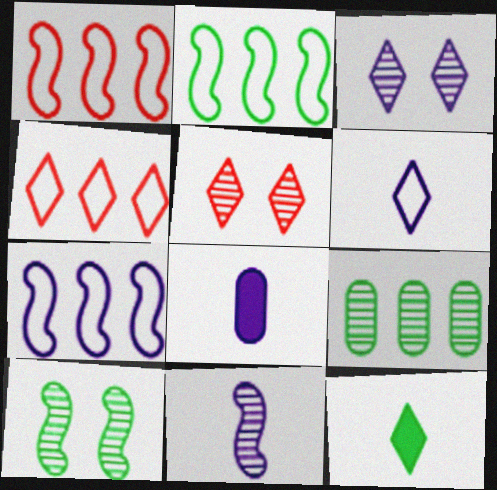[[1, 2, 7], 
[2, 5, 8], 
[3, 4, 12], 
[3, 7, 8], 
[4, 8, 10], 
[5, 9, 11], 
[6, 8, 11]]